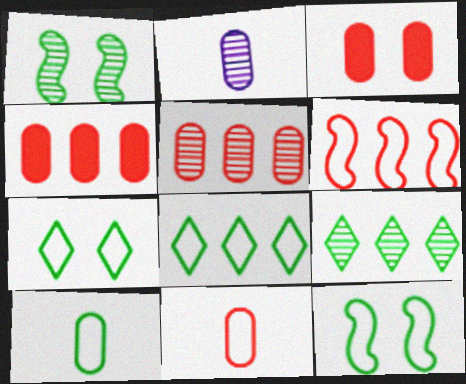[[3, 5, 11], 
[8, 10, 12]]